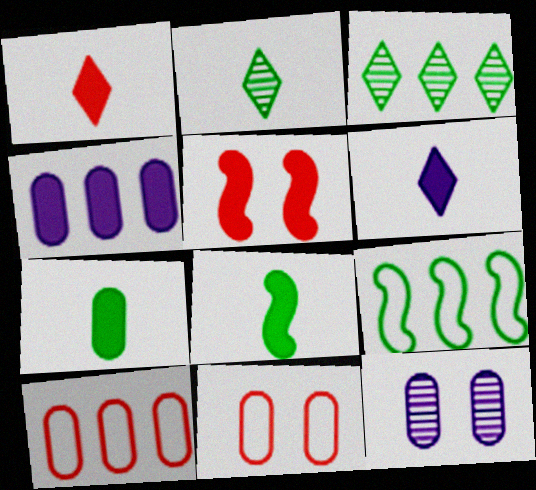[[1, 9, 12], 
[7, 10, 12]]